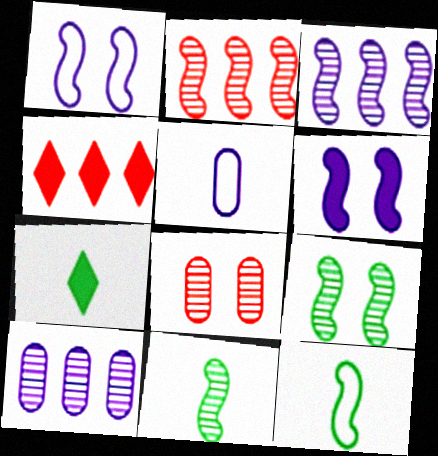[[2, 6, 12], 
[4, 5, 9]]